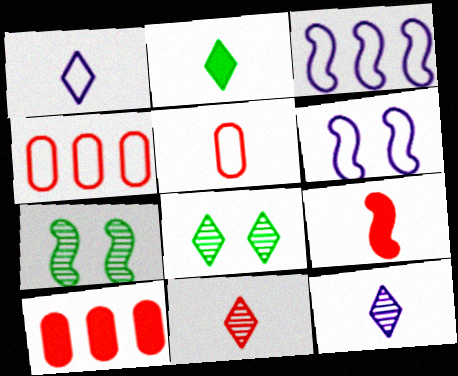[[1, 2, 11], 
[1, 7, 10], 
[3, 7, 9], 
[5, 9, 11]]